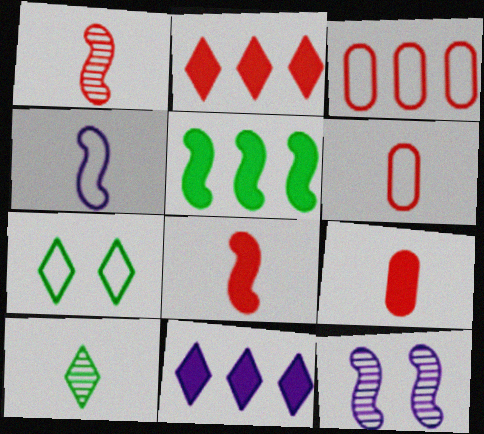[[3, 4, 7], 
[4, 9, 10]]